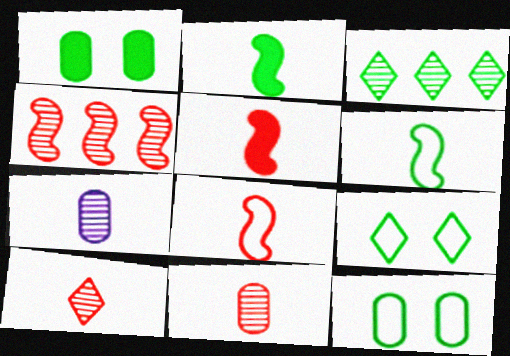[[1, 3, 6], 
[2, 3, 12]]